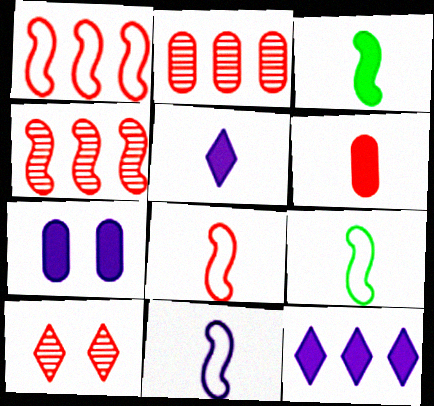[[1, 6, 10], 
[3, 5, 6], 
[8, 9, 11]]